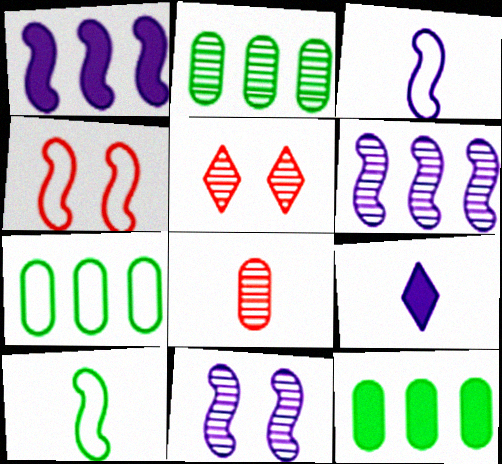[[1, 3, 11], 
[2, 4, 9], 
[2, 7, 12], 
[3, 5, 12], 
[8, 9, 10]]